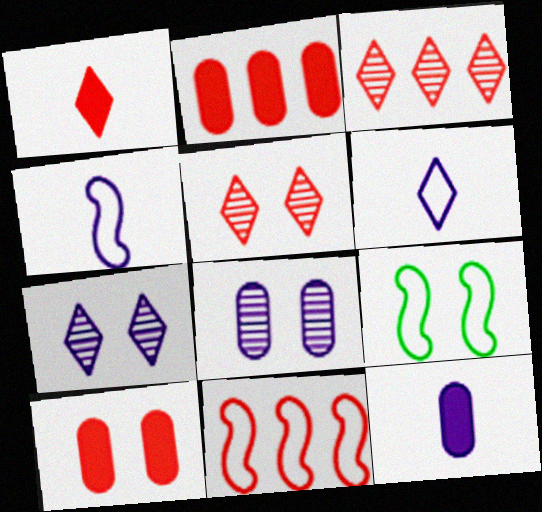[[2, 3, 11], 
[3, 9, 12], 
[4, 9, 11], 
[7, 9, 10]]